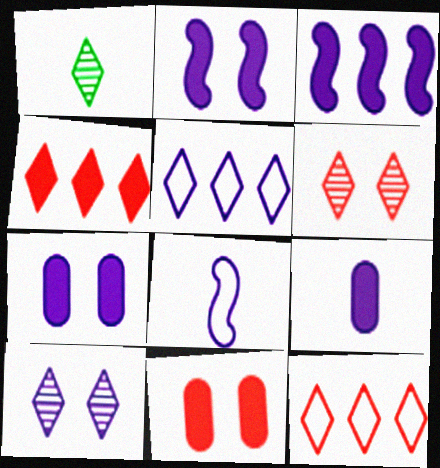[]